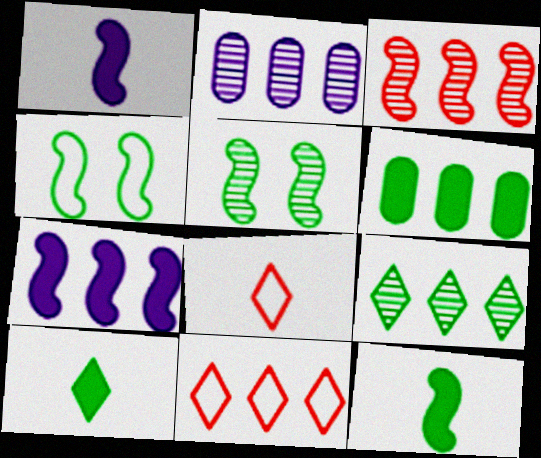[[1, 3, 4], 
[2, 3, 9]]